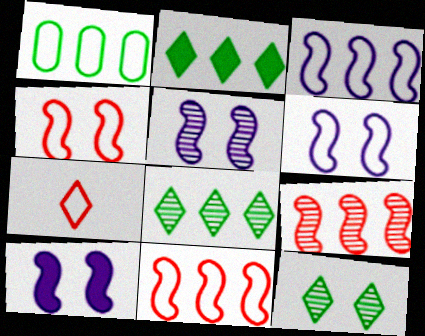[[1, 6, 7], 
[5, 6, 10]]